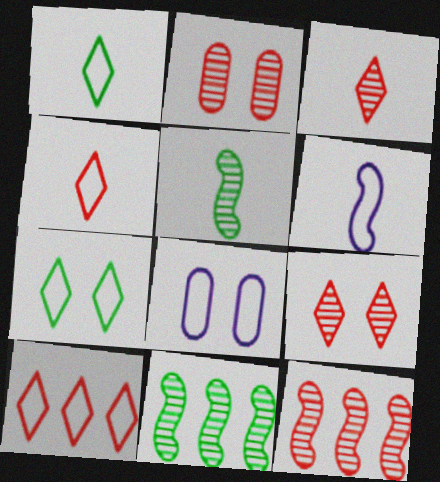[[2, 3, 12]]